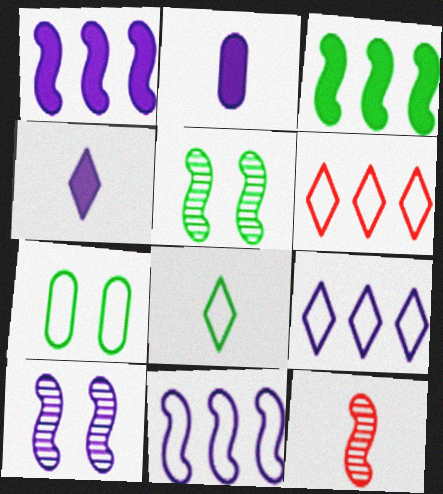[[2, 5, 6], 
[2, 8, 12], 
[2, 9, 10]]